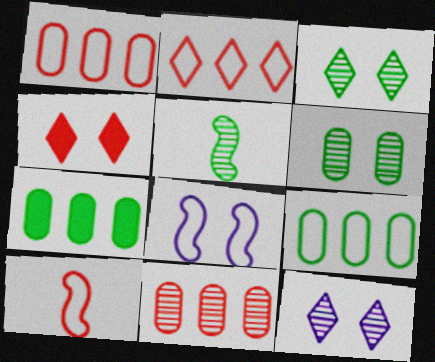[[4, 6, 8], 
[4, 10, 11], 
[5, 11, 12], 
[7, 10, 12]]